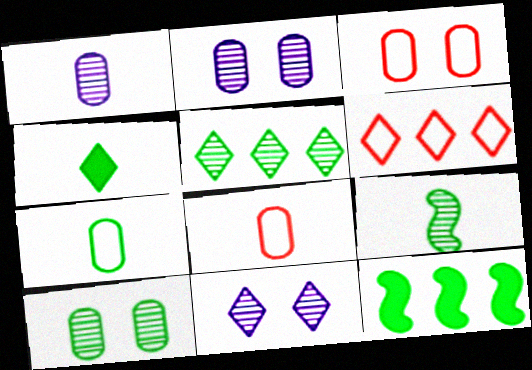[[4, 6, 11], 
[4, 7, 9], 
[5, 9, 10], 
[8, 11, 12]]